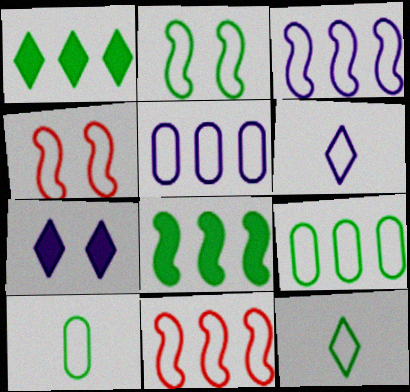[[2, 9, 12], 
[4, 5, 12], 
[4, 6, 9]]